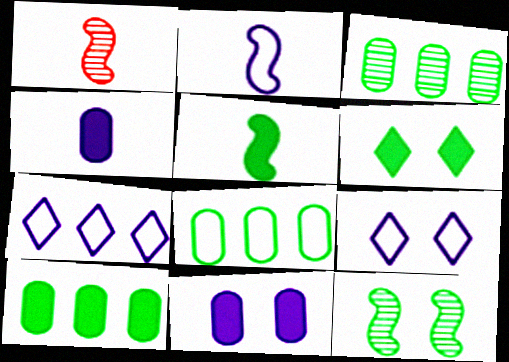[[1, 2, 5], 
[1, 9, 10], 
[3, 8, 10], 
[5, 6, 10]]